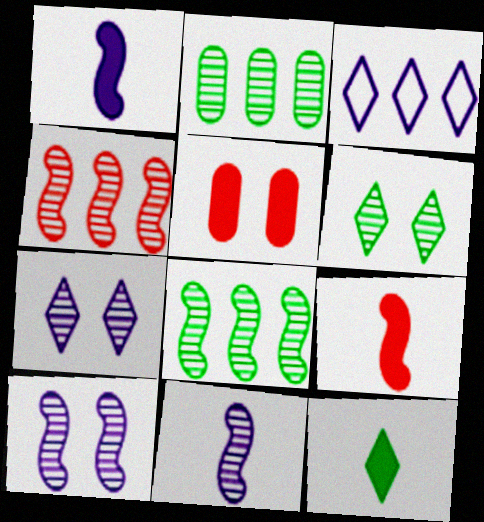[]